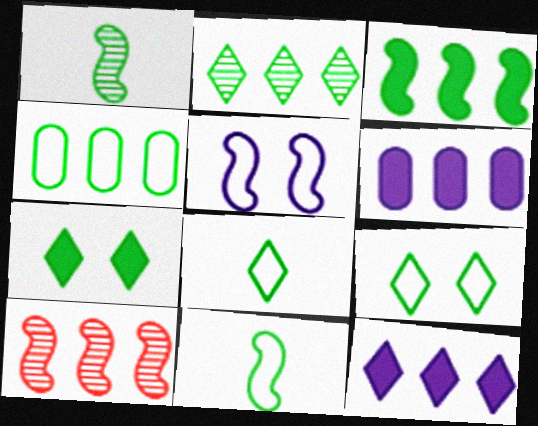[[1, 4, 7], 
[2, 3, 4], 
[2, 7, 8], 
[4, 9, 11], 
[4, 10, 12]]